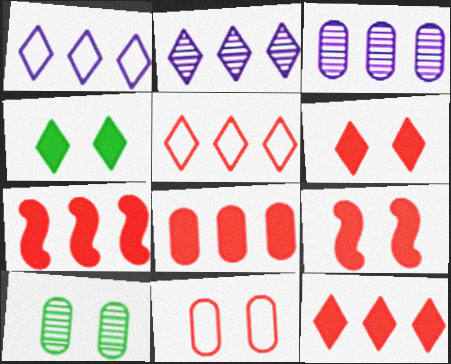[[7, 8, 12]]